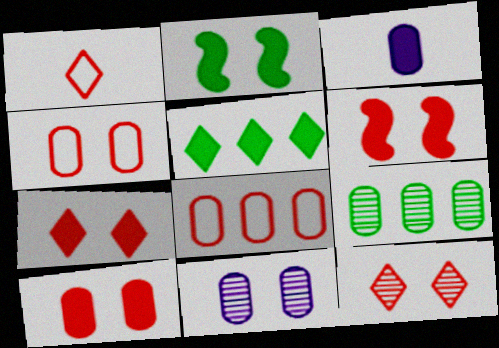[[3, 4, 9], 
[3, 5, 6], 
[4, 6, 12], 
[6, 7, 10]]